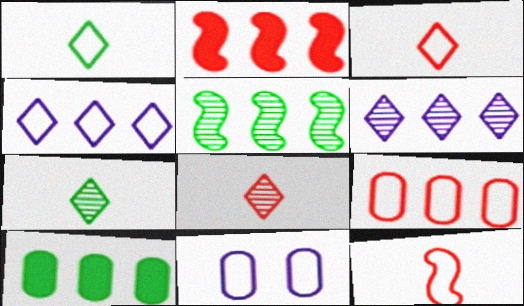[[2, 7, 11]]